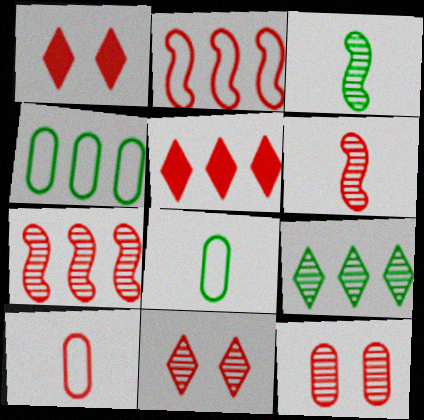[[1, 7, 10]]